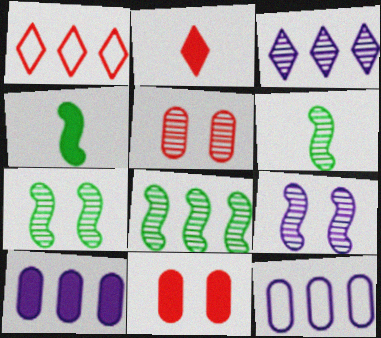[[1, 8, 10], 
[2, 7, 12], 
[3, 5, 6], 
[6, 7, 8]]